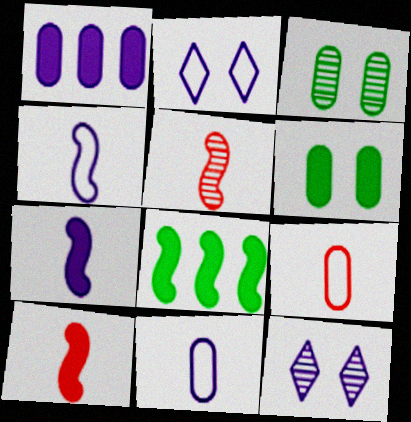[[1, 3, 9], 
[1, 4, 12], 
[8, 9, 12]]